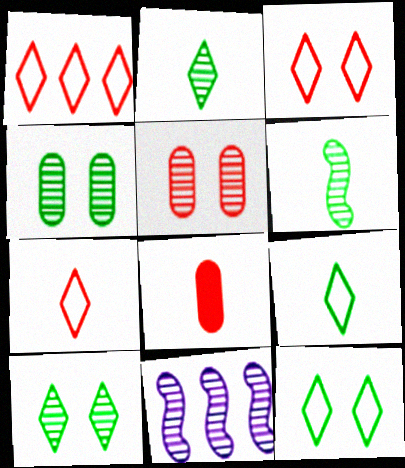[[1, 3, 7], 
[2, 5, 11], 
[8, 11, 12]]